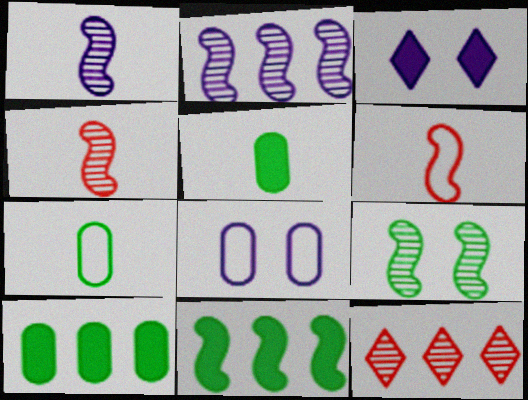[[2, 4, 9]]